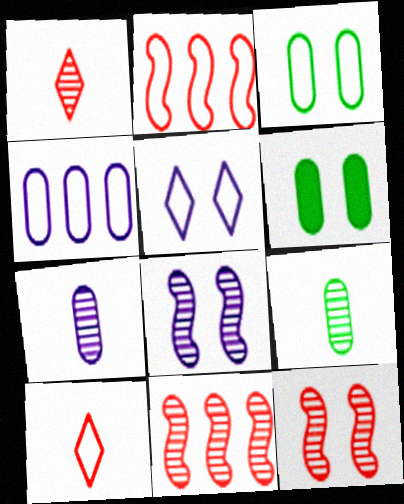[[5, 6, 12]]